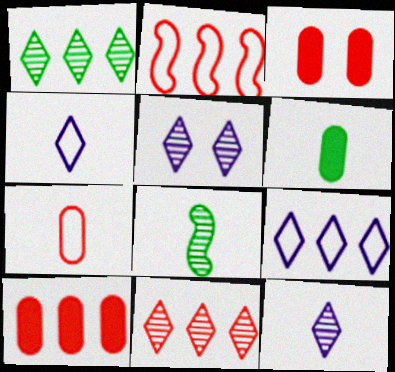[[2, 5, 6], 
[2, 10, 11], 
[3, 8, 9]]